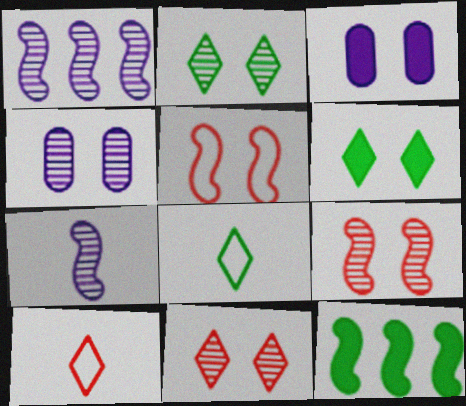[[2, 3, 5], 
[2, 4, 9], 
[4, 5, 6], 
[4, 10, 12], 
[5, 7, 12]]